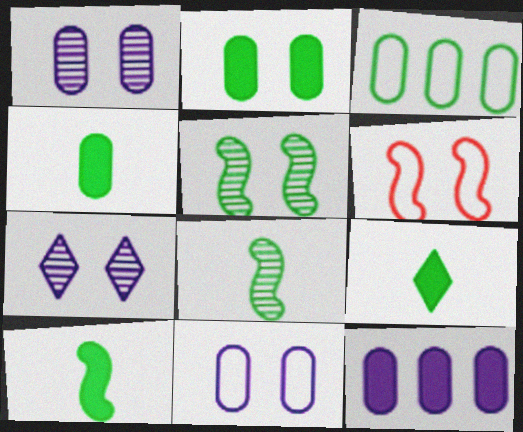[[2, 6, 7], 
[3, 5, 9], 
[4, 9, 10]]